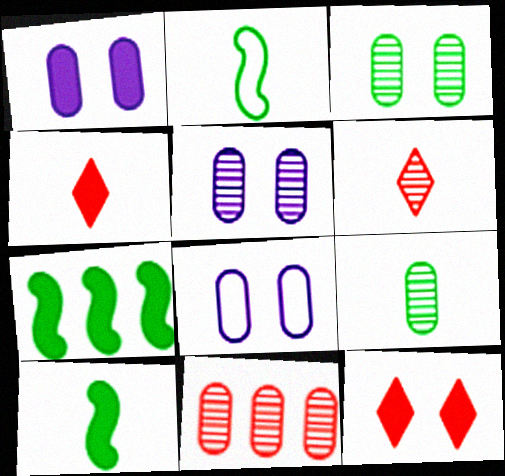[[1, 4, 7], 
[1, 5, 8], 
[5, 9, 11], 
[6, 7, 8]]